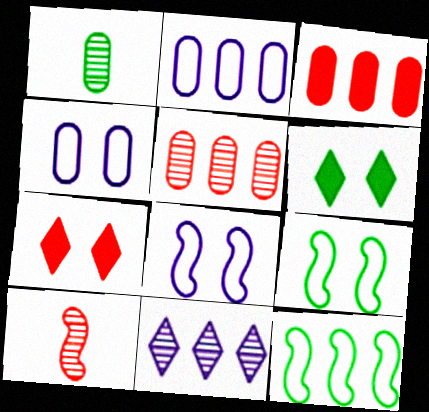[[1, 3, 4], 
[1, 6, 12], 
[2, 6, 10], 
[3, 11, 12]]